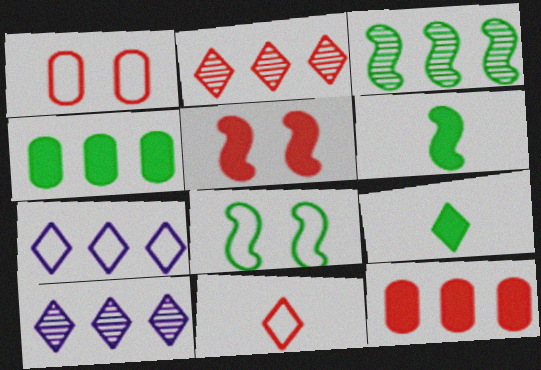[[1, 6, 10], 
[3, 6, 8], 
[3, 7, 12]]